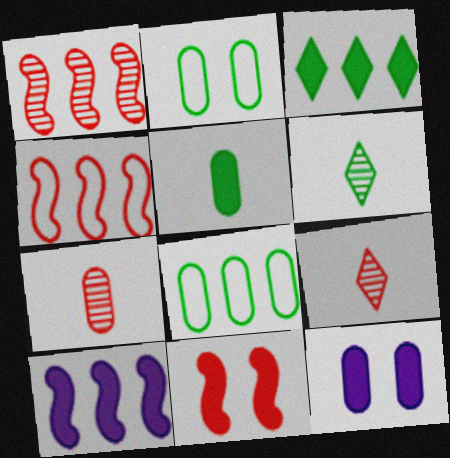[[2, 9, 10], 
[4, 6, 12], 
[7, 8, 12]]